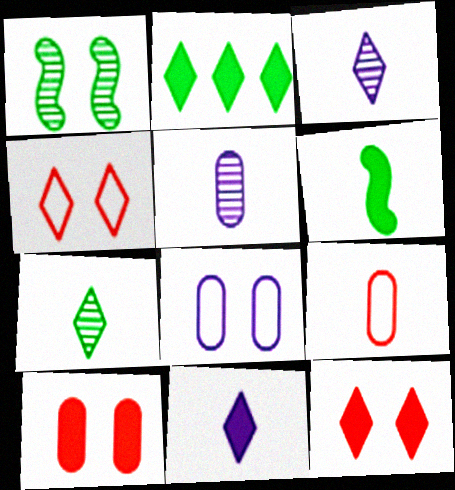[[1, 8, 12], 
[2, 3, 4], 
[2, 11, 12], 
[3, 6, 9]]